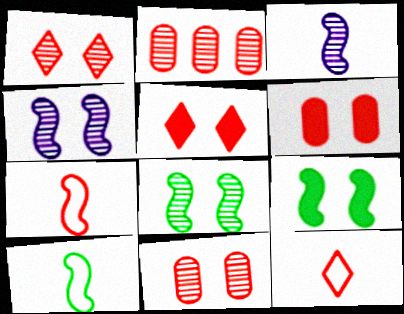[[2, 5, 7]]